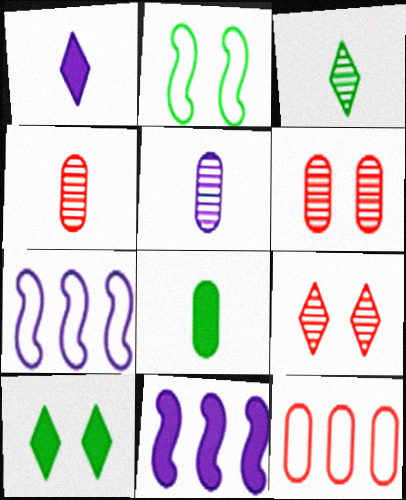[[4, 7, 10], 
[7, 8, 9]]